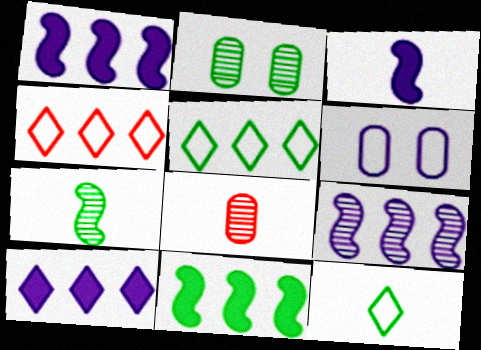[[2, 3, 4], 
[2, 11, 12], 
[3, 8, 12]]